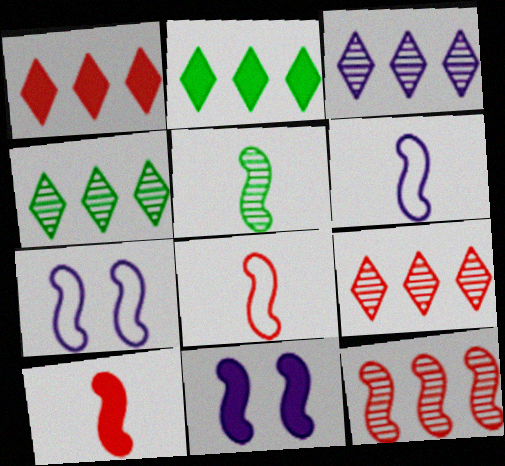[[3, 4, 9], 
[5, 6, 10]]